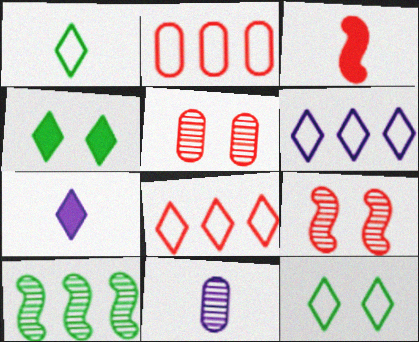[[1, 3, 11], 
[3, 5, 8]]